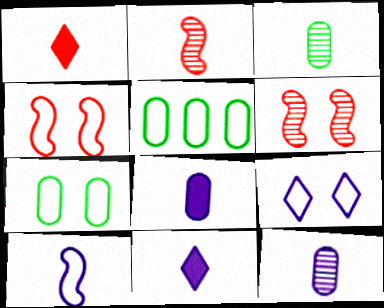[[1, 3, 10], 
[4, 7, 9], 
[5, 6, 11], 
[10, 11, 12]]